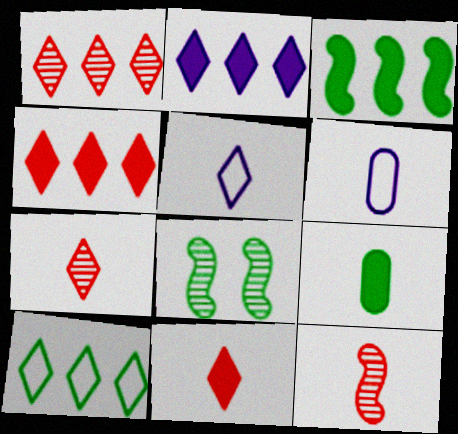[[1, 2, 10], 
[4, 6, 8], 
[5, 9, 12], 
[8, 9, 10]]